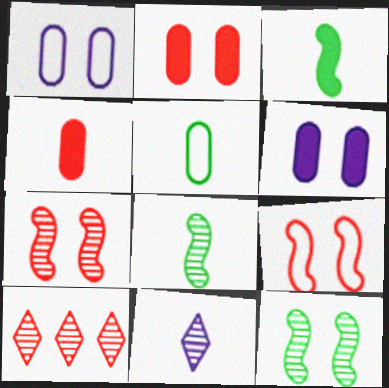[[1, 3, 10], 
[4, 9, 10]]